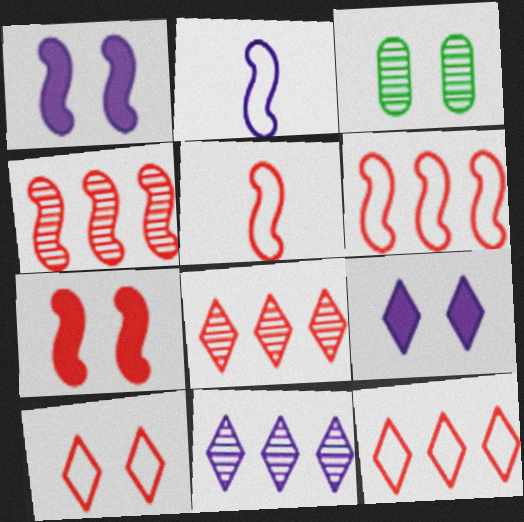[[1, 3, 10], 
[4, 5, 7]]